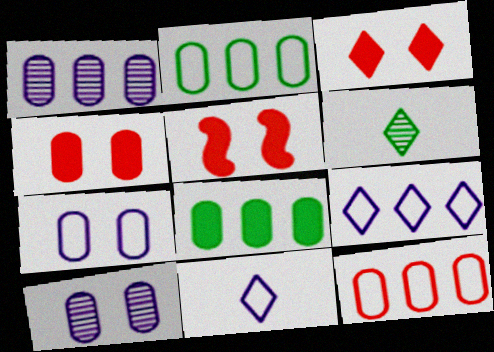[[1, 8, 12], 
[3, 4, 5], 
[3, 6, 9]]